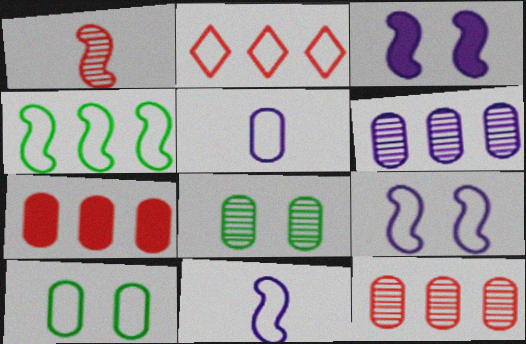[[1, 3, 4], 
[2, 10, 11], 
[5, 7, 8]]